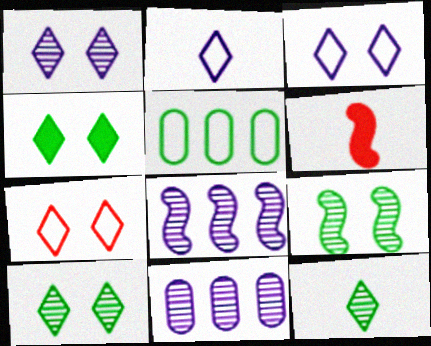[[1, 4, 7], 
[1, 5, 6]]